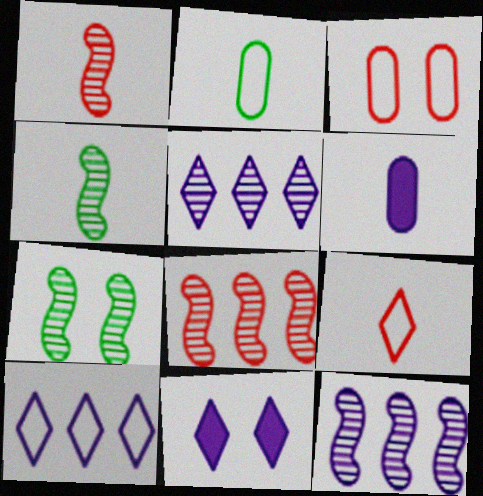[[1, 7, 12], 
[2, 8, 11], 
[3, 7, 11], 
[4, 6, 9]]